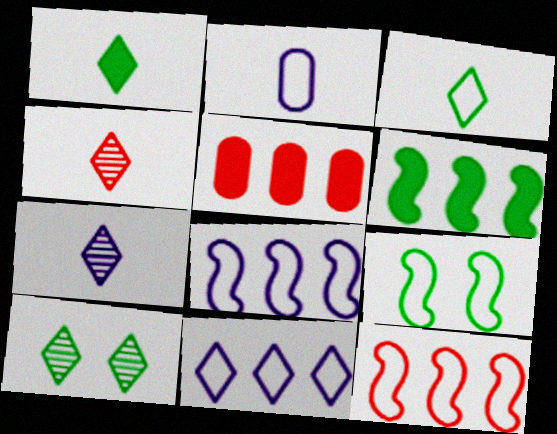[[5, 7, 9]]